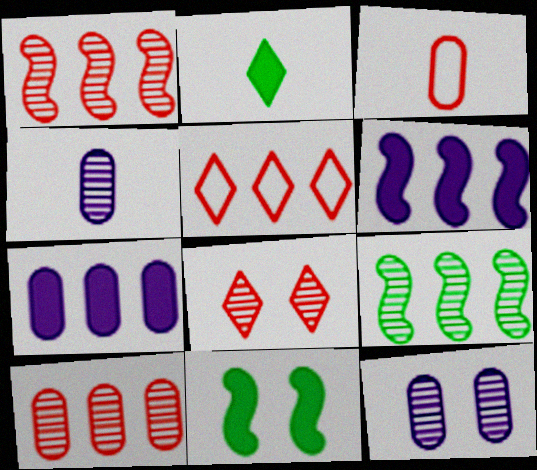[[4, 5, 11], 
[4, 8, 9], 
[5, 7, 9]]